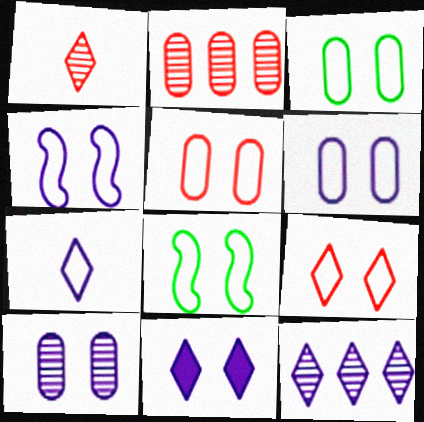[[3, 4, 9], 
[3, 5, 6], 
[4, 10, 11], 
[6, 8, 9], 
[7, 11, 12]]